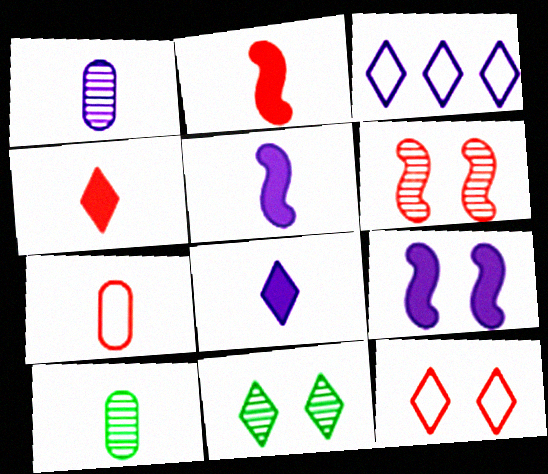[[1, 3, 9], 
[3, 4, 11]]